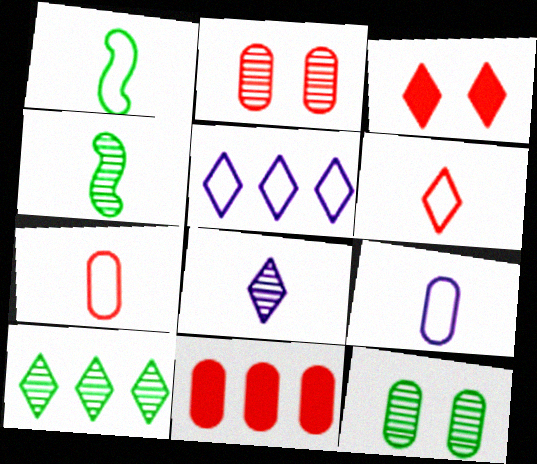[[1, 6, 9], 
[2, 7, 11], 
[4, 10, 12], 
[9, 11, 12]]